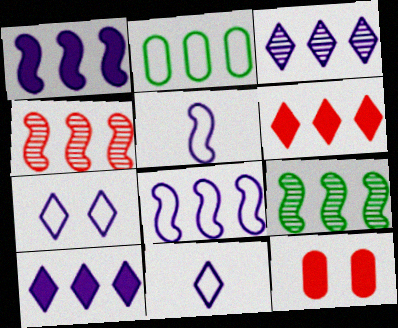[[2, 4, 10], 
[9, 11, 12]]